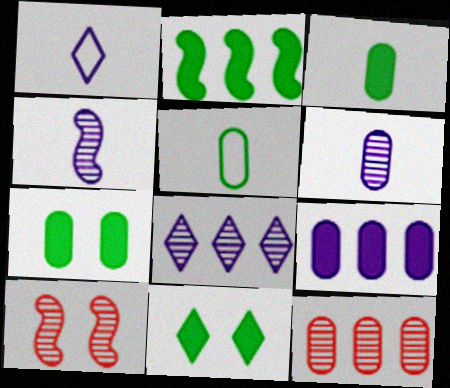[[2, 3, 11]]